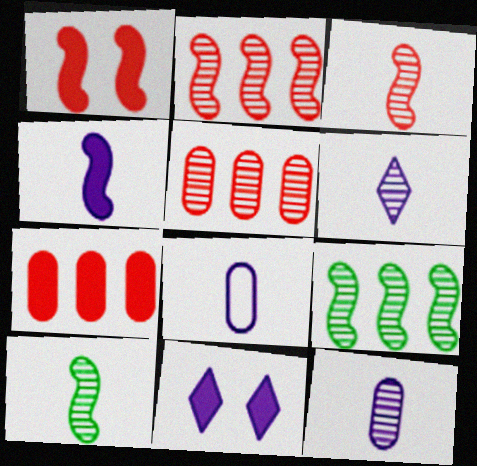[[4, 6, 8]]